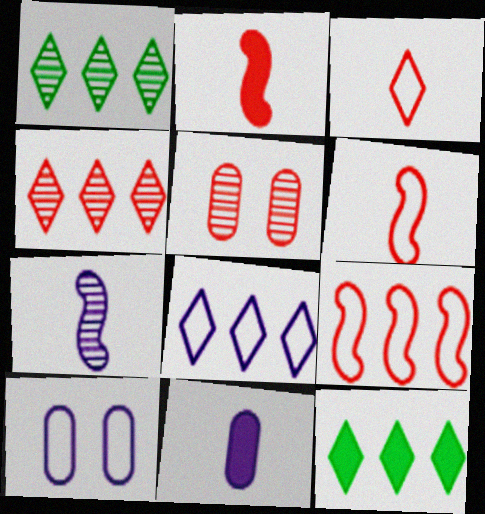[[1, 2, 10], 
[1, 5, 7], 
[4, 8, 12]]